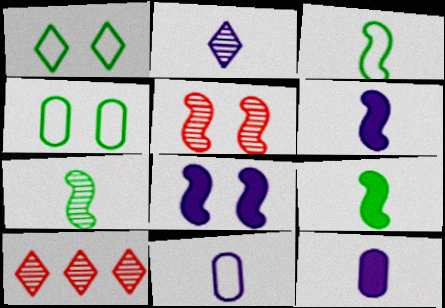[[2, 6, 11], 
[3, 7, 9], 
[4, 6, 10]]